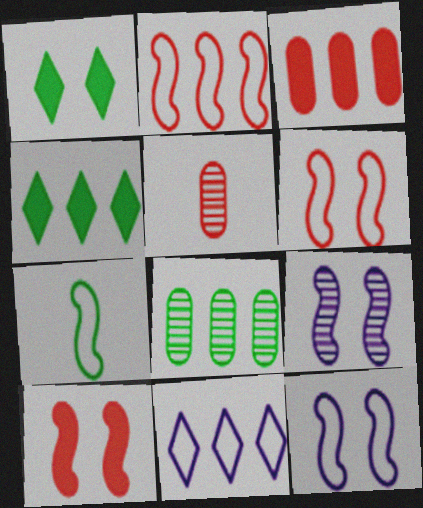[[1, 7, 8], 
[2, 7, 12], 
[4, 5, 12]]